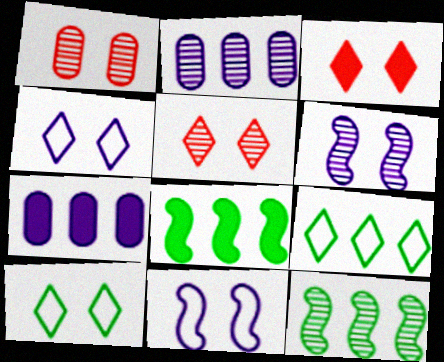[]